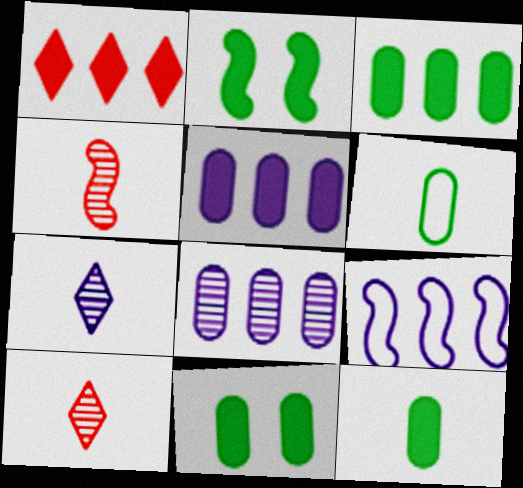[[2, 4, 9], 
[3, 11, 12], 
[9, 10, 11]]